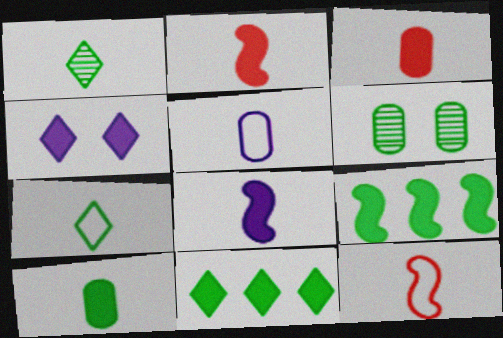[[1, 2, 5], 
[3, 4, 9], 
[5, 7, 12], 
[6, 7, 9]]